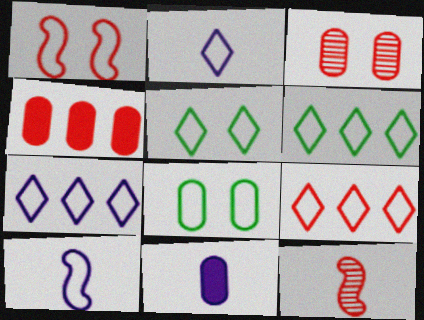[[2, 5, 9], 
[6, 7, 9], 
[8, 9, 10]]